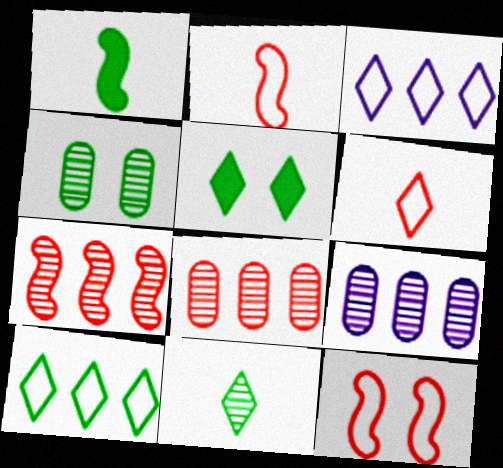[[1, 4, 10], 
[2, 5, 9], 
[5, 10, 11]]